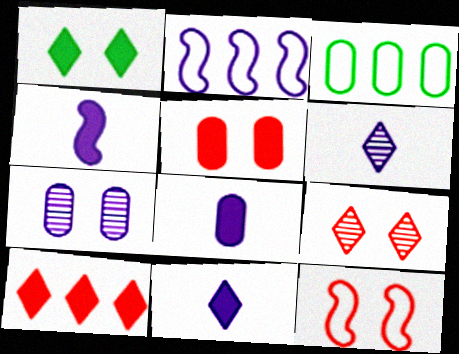[[1, 7, 12], 
[1, 10, 11], 
[2, 7, 11], 
[3, 4, 9], 
[4, 8, 11], 
[5, 9, 12]]